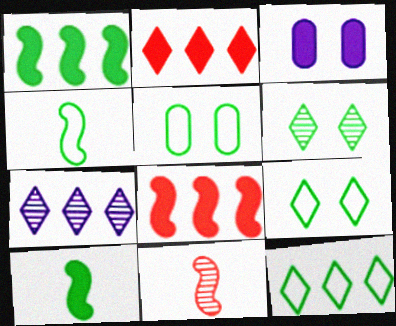[[2, 3, 10], 
[2, 7, 12], 
[3, 11, 12], 
[4, 5, 12]]